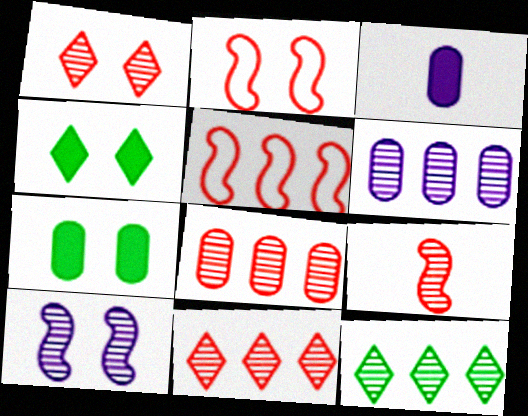[[1, 8, 9], 
[2, 3, 12]]